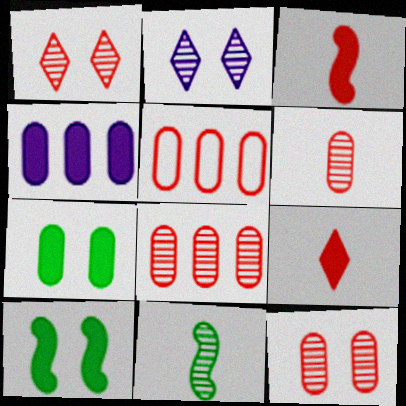[[1, 3, 5], 
[2, 8, 11], 
[4, 9, 10], 
[6, 8, 12]]